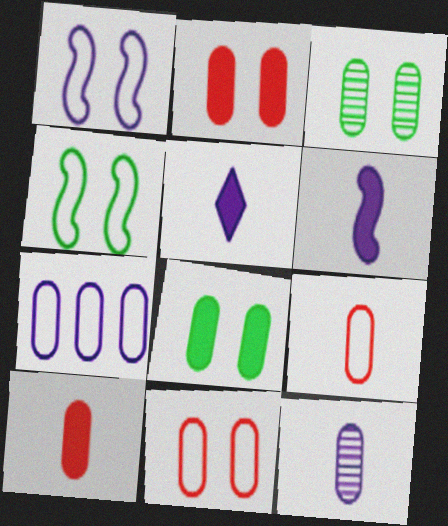[[3, 7, 10]]